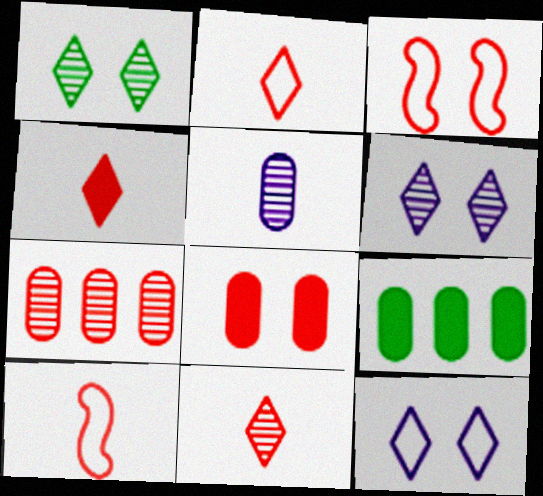[[2, 4, 11], 
[3, 4, 7], 
[6, 9, 10]]